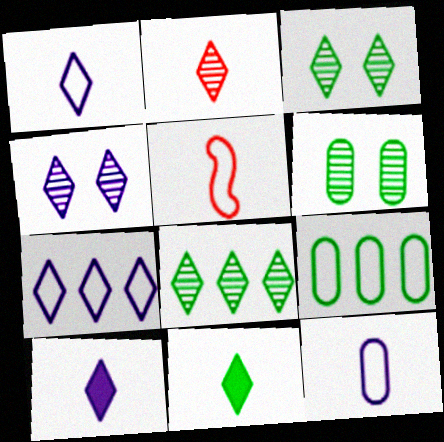[[1, 2, 11], 
[2, 4, 8], 
[4, 7, 10]]